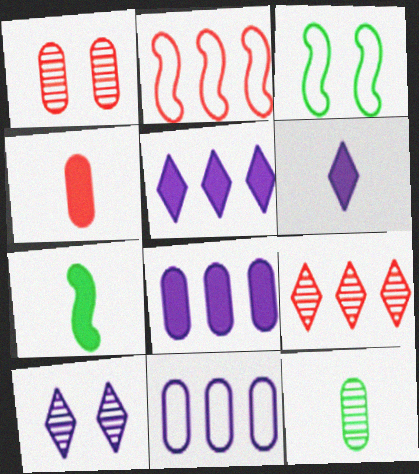[[4, 6, 7]]